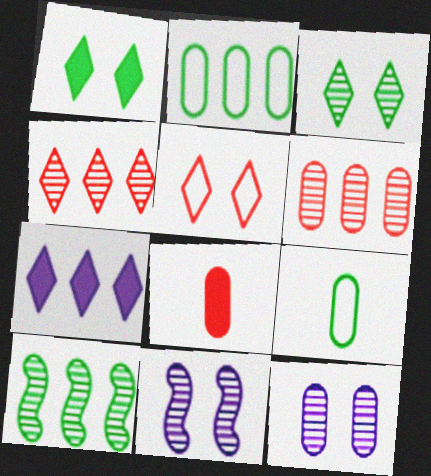[[1, 9, 10], 
[2, 8, 12]]